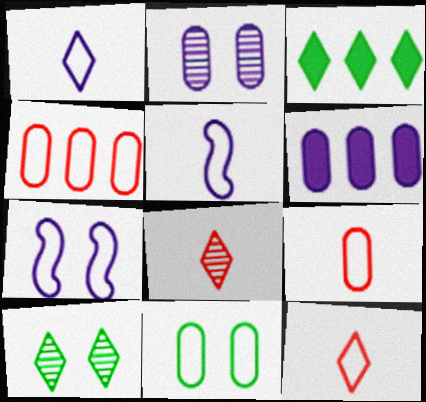[]